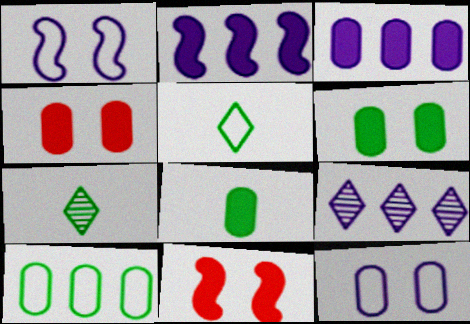[[3, 4, 8]]